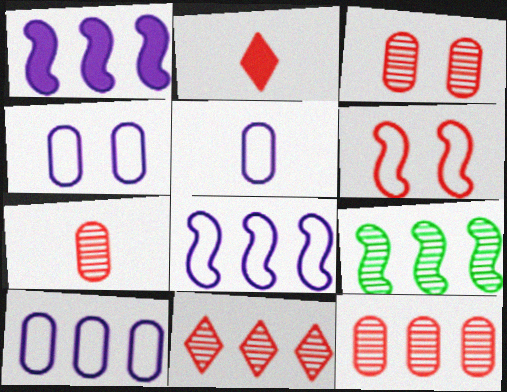[[2, 4, 9], 
[2, 6, 12], 
[3, 7, 12], 
[4, 5, 10]]